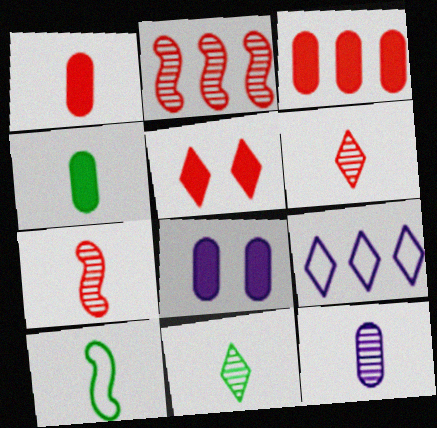[[3, 4, 8], 
[4, 10, 11], 
[5, 9, 11], 
[7, 11, 12]]